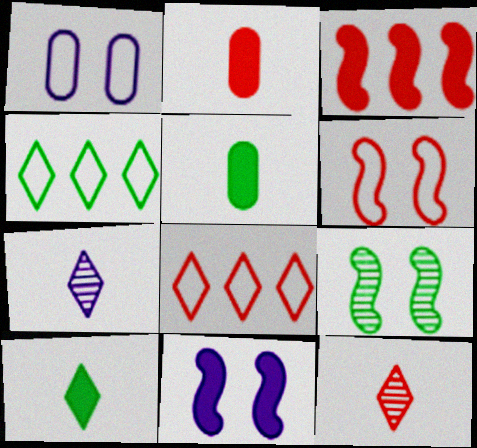[[4, 5, 9], 
[6, 9, 11]]